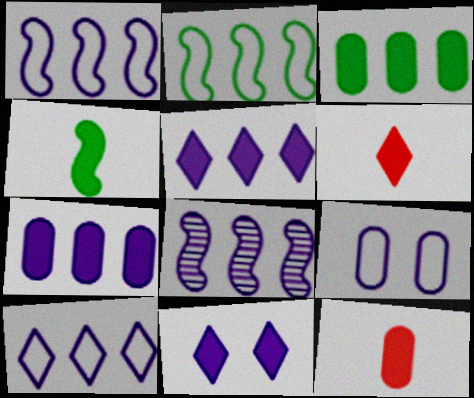[[7, 8, 10]]